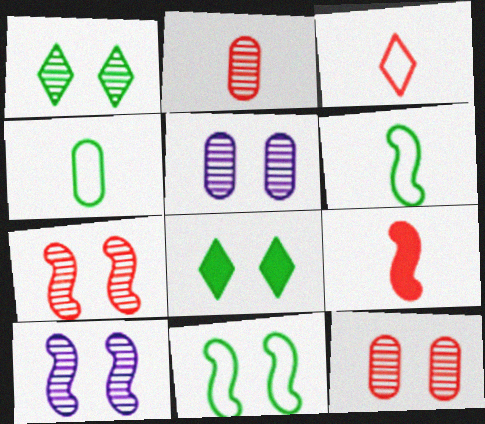[[1, 5, 7], 
[1, 10, 12], 
[2, 3, 9]]